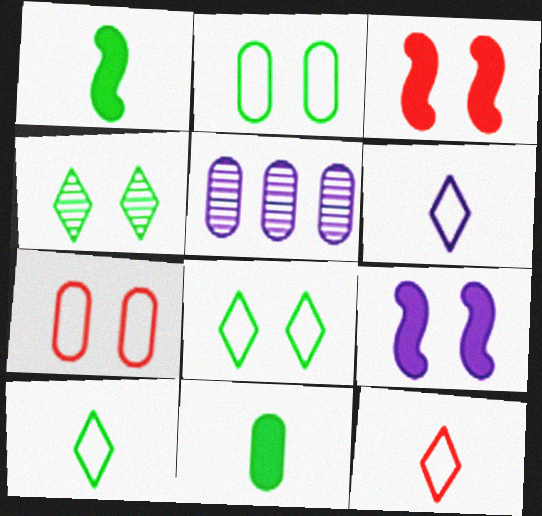[[3, 5, 10], 
[4, 7, 9], 
[5, 6, 9], 
[5, 7, 11], 
[6, 10, 12]]